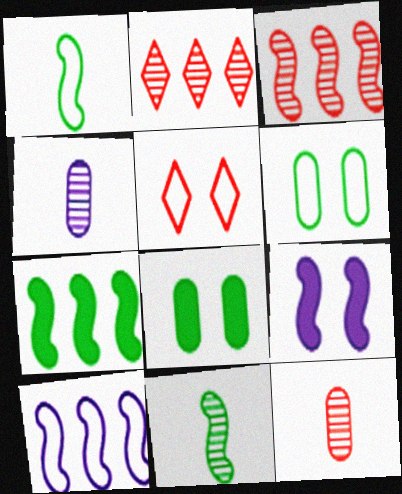[[1, 3, 9], 
[3, 7, 10], 
[4, 5, 7]]